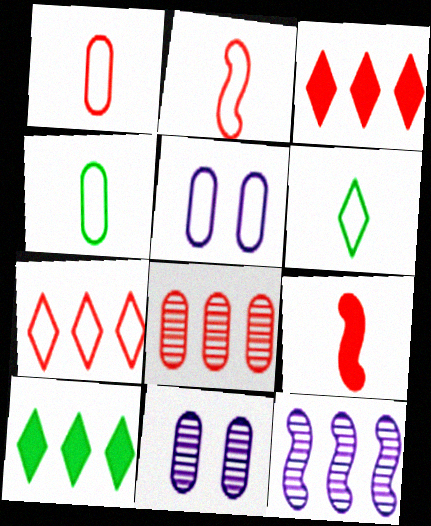[[2, 10, 11]]